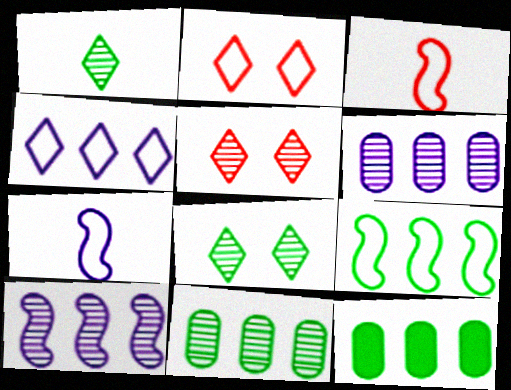[[5, 7, 12]]